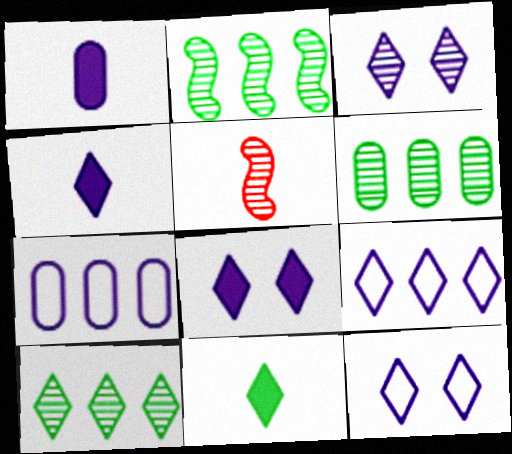[[2, 6, 10], 
[3, 4, 9], 
[3, 5, 6], 
[3, 8, 12]]